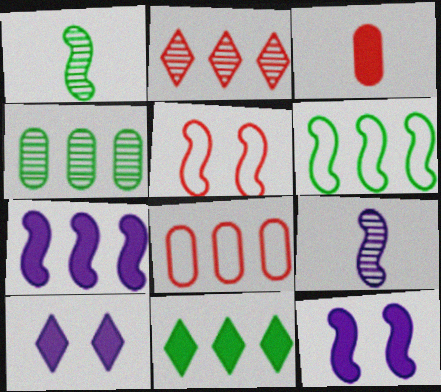[[1, 5, 7], 
[1, 8, 10], 
[2, 3, 5], 
[3, 11, 12], 
[4, 6, 11]]